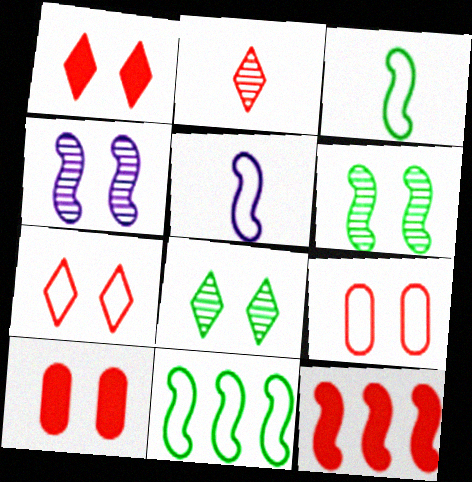[[2, 9, 12], 
[3, 4, 12], 
[5, 6, 12]]